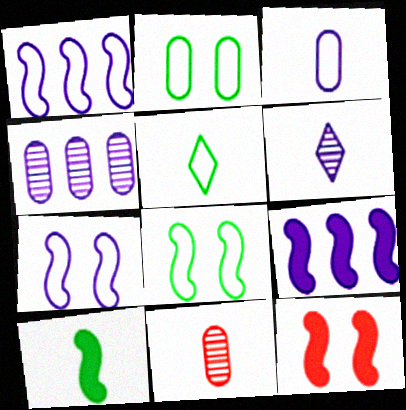[[4, 5, 12], 
[9, 10, 12]]